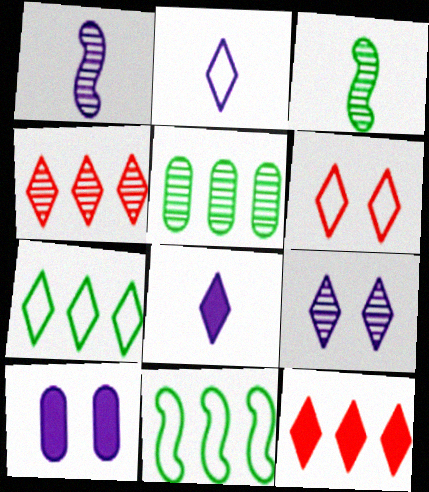[[2, 6, 7]]